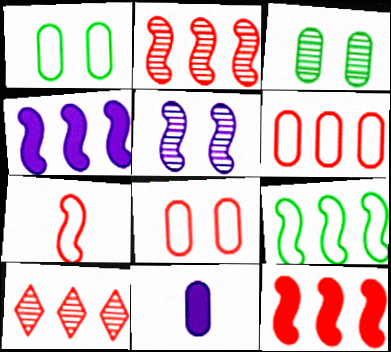[[2, 4, 9], 
[3, 6, 11], 
[6, 10, 12]]